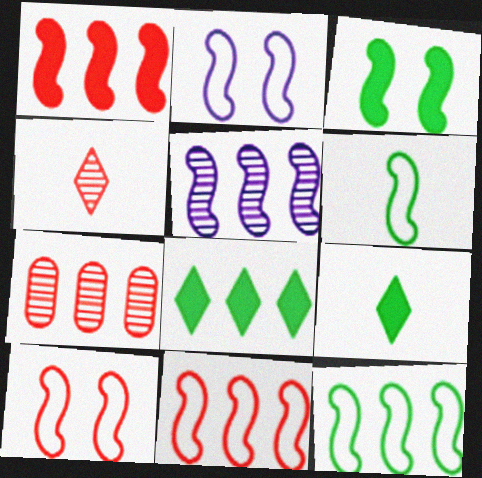[[1, 5, 12], 
[2, 6, 11], 
[2, 7, 9]]